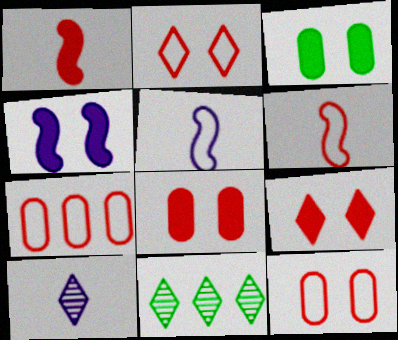[[2, 6, 7], 
[3, 4, 9], 
[5, 8, 11]]